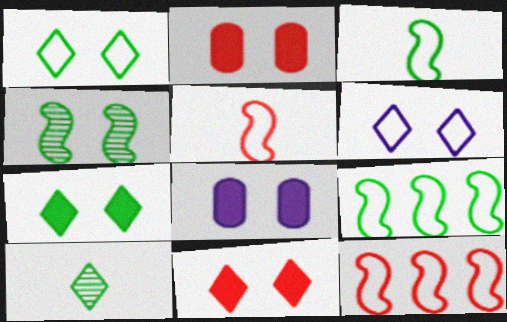[[2, 4, 6], 
[8, 10, 12]]